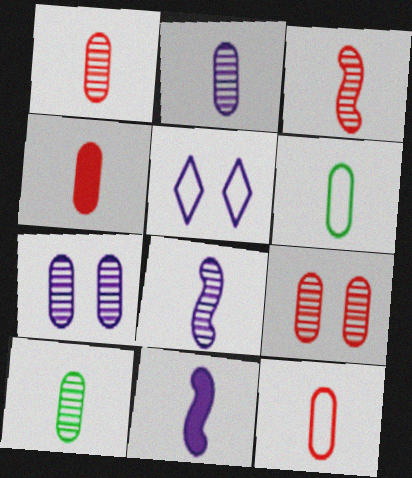[[1, 2, 10], 
[1, 4, 12], 
[2, 4, 6]]